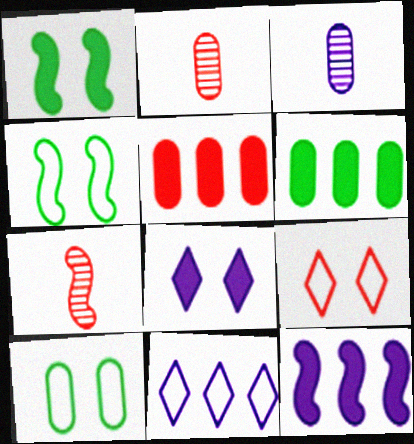[[1, 2, 11], 
[3, 5, 10], 
[4, 7, 12], 
[5, 7, 9]]